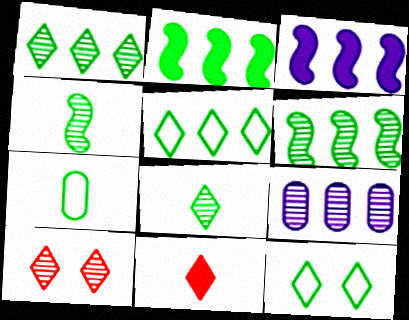[[3, 7, 10], 
[4, 9, 10]]